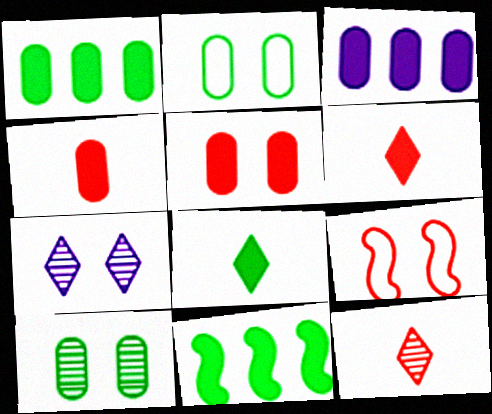[]